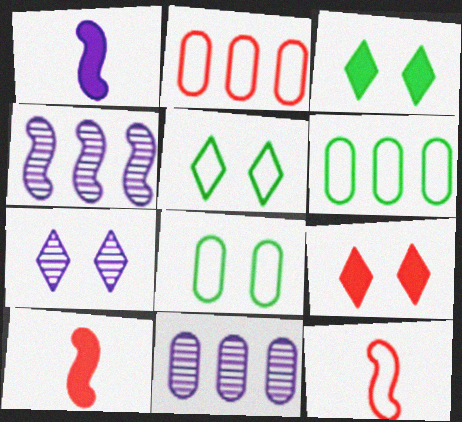[[3, 11, 12], 
[5, 7, 9], 
[5, 10, 11], 
[6, 7, 10]]